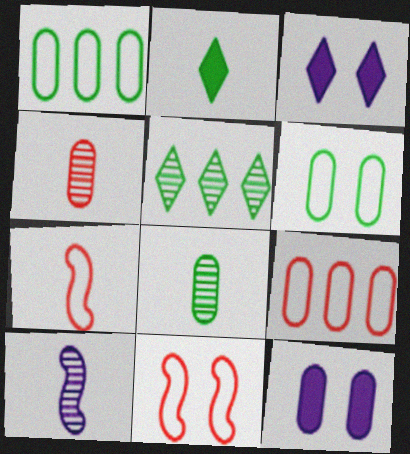[[1, 4, 12], 
[5, 7, 12], 
[8, 9, 12]]